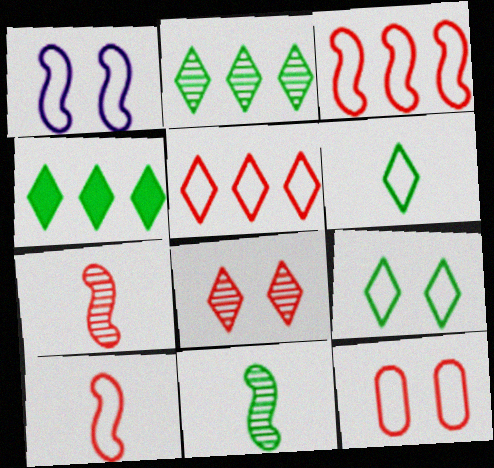[[1, 9, 12], 
[5, 10, 12]]